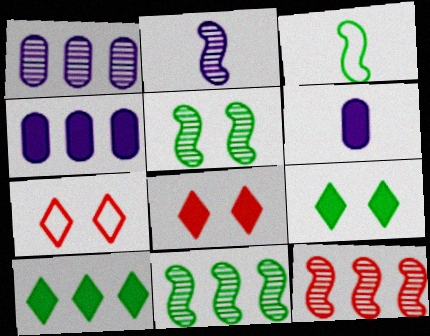[[1, 3, 8], 
[2, 5, 12], 
[6, 7, 11]]